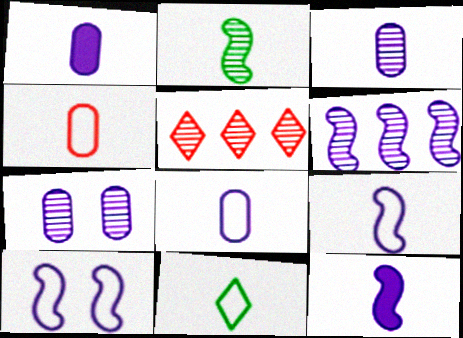[[1, 3, 8], 
[2, 5, 7], 
[4, 9, 11], 
[6, 10, 12]]